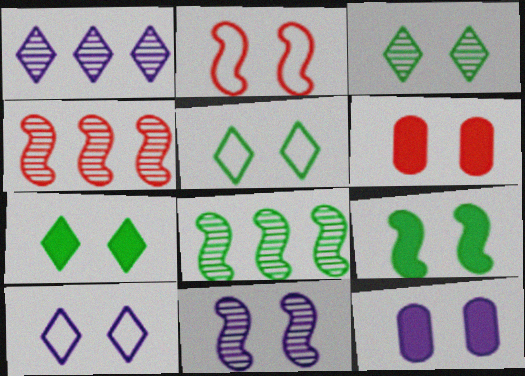[[2, 3, 12], 
[2, 9, 11], 
[3, 5, 7], 
[5, 6, 11], 
[10, 11, 12]]